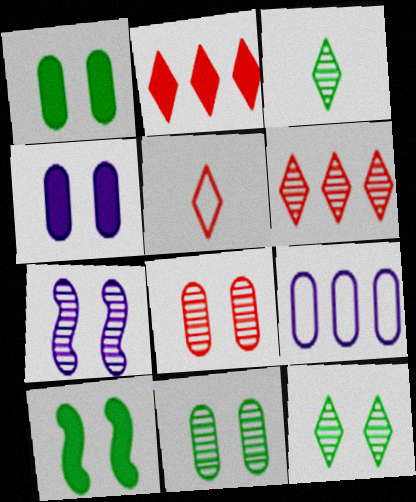[[7, 8, 12]]